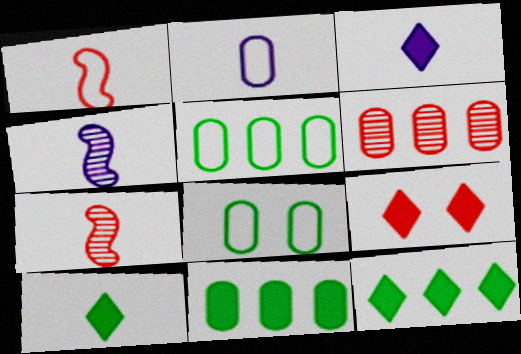[[1, 6, 9], 
[2, 3, 4], 
[2, 7, 10], 
[3, 9, 12], 
[4, 5, 9]]